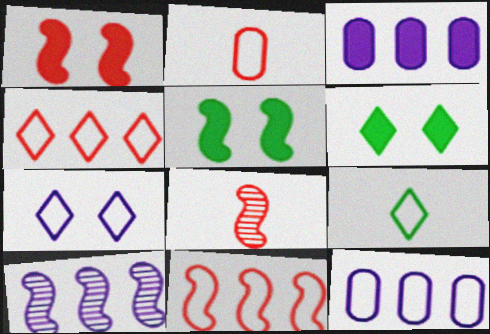[[1, 8, 11], 
[2, 6, 10], 
[4, 7, 9], 
[6, 8, 12]]